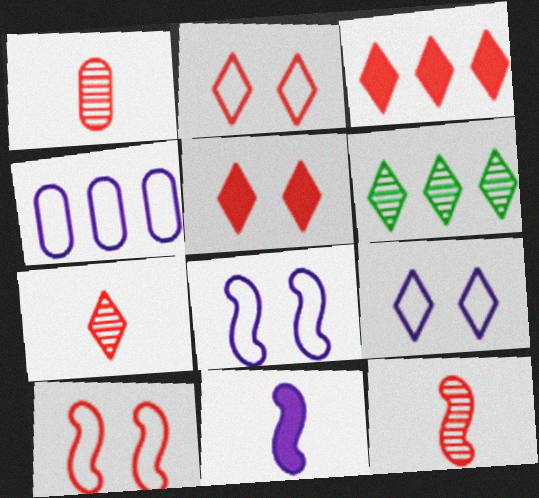[[1, 3, 10], 
[1, 7, 12], 
[2, 3, 7]]